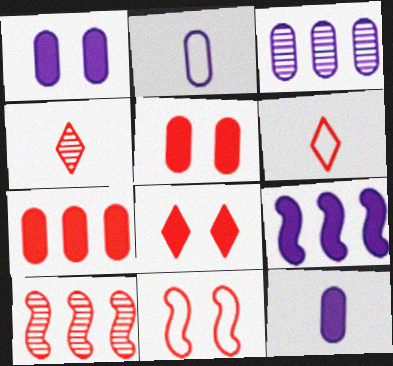[[1, 2, 3], 
[4, 7, 11], 
[5, 6, 10]]